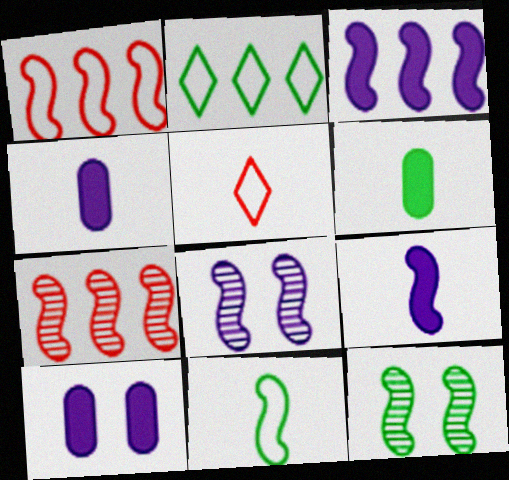[[1, 9, 12], 
[2, 6, 12]]